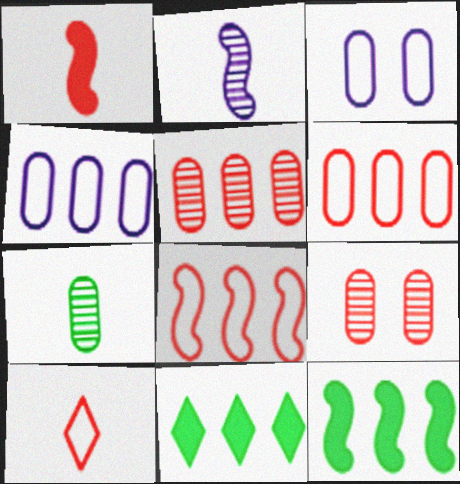[]